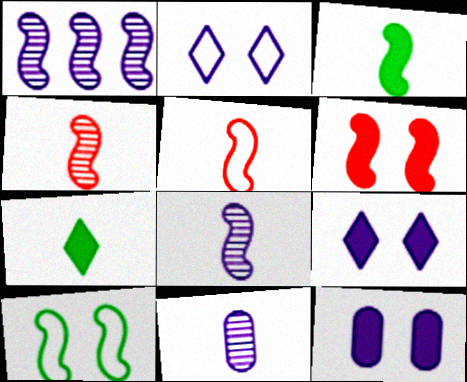[[3, 5, 8], 
[5, 7, 11]]